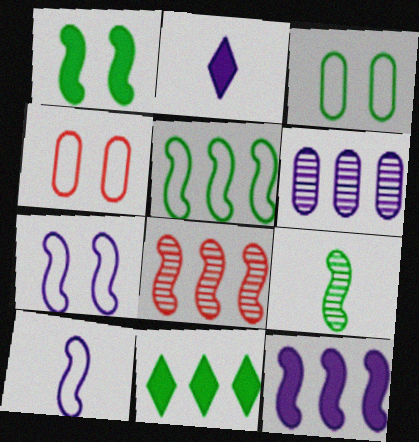[[1, 5, 9], 
[1, 8, 10], 
[2, 3, 8], 
[2, 6, 7], 
[3, 9, 11], 
[5, 8, 12]]